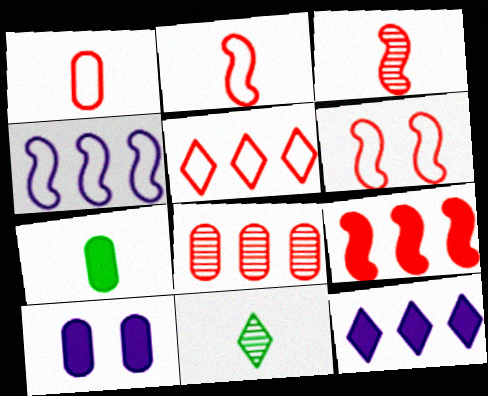[[1, 5, 6], 
[3, 6, 9], 
[5, 8, 9]]